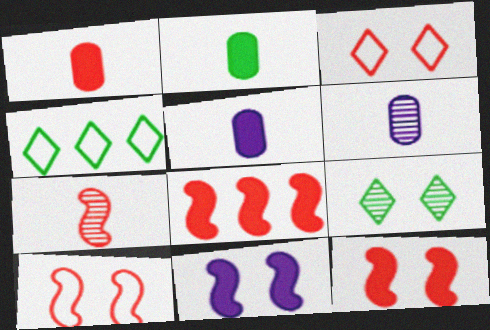[[1, 2, 5], 
[4, 6, 12], 
[7, 8, 10]]